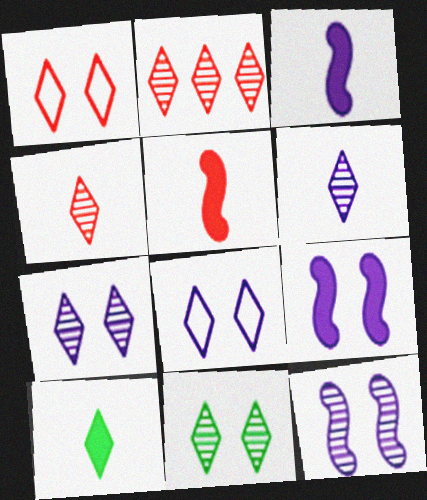[[2, 6, 11], 
[2, 8, 10]]